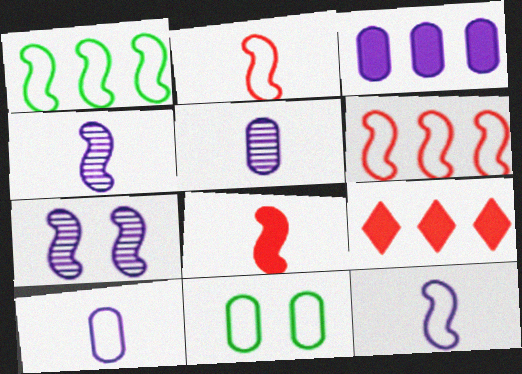[[1, 7, 8], 
[4, 9, 11]]